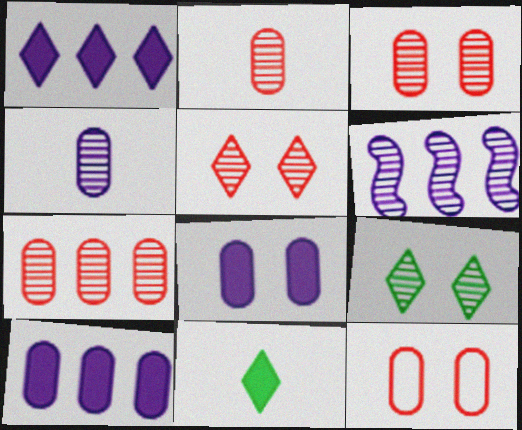[[2, 3, 7], 
[2, 6, 9], 
[6, 11, 12]]